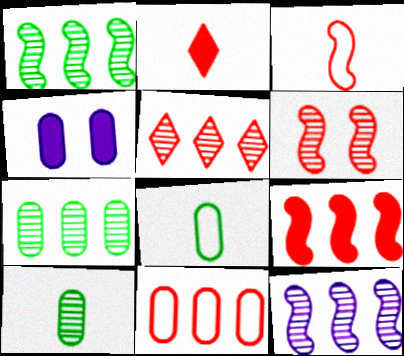[[2, 6, 11], 
[3, 6, 9], 
[4, 10, 11], 
[5, 7, 12], 
[5, 9, 11]]